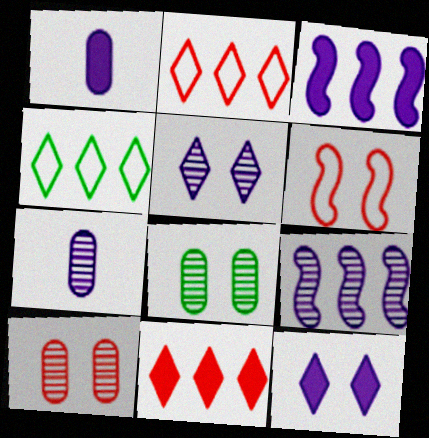[[1, 3, 12], 
[5, 7, 9], 
[6, 8, 12]]